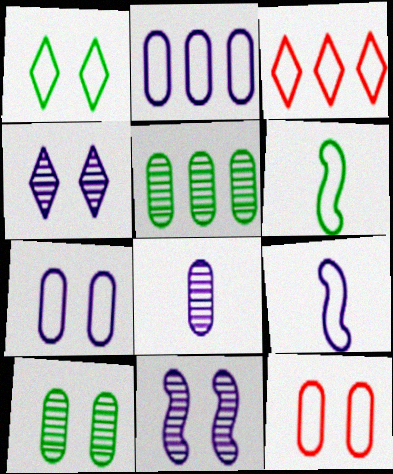[[3, 6, 7]]